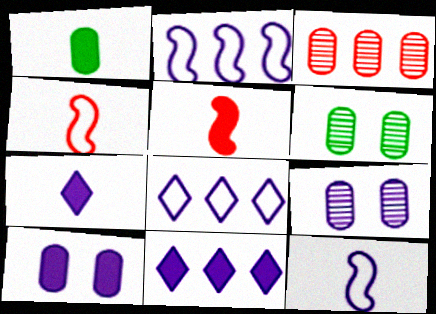[[1, 5, 7], 
[2, 7, 9], 
[4, 6, 11], 
[5, 6, 8], 
[9, 11, 12]]